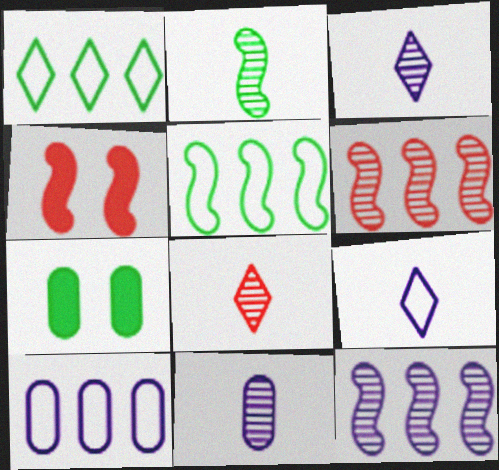[[1, 2, 7], 
[1, 4, 11], 
[2, 8, 11], 
[6, 7, 9]]